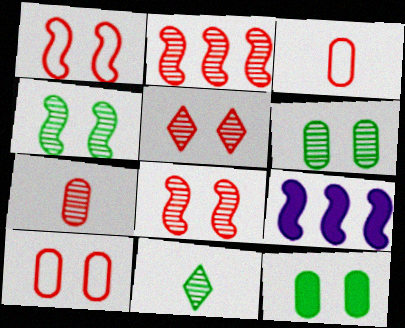[[2, 5, 7], 
[9, 10, 11]]